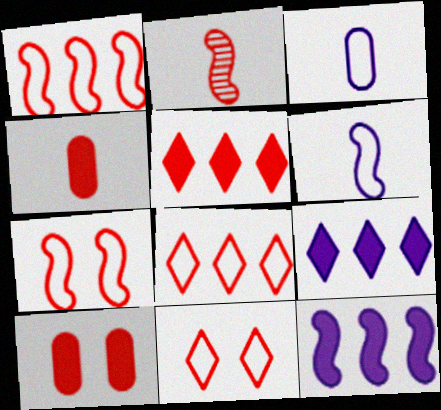[[2, 8, 10]]